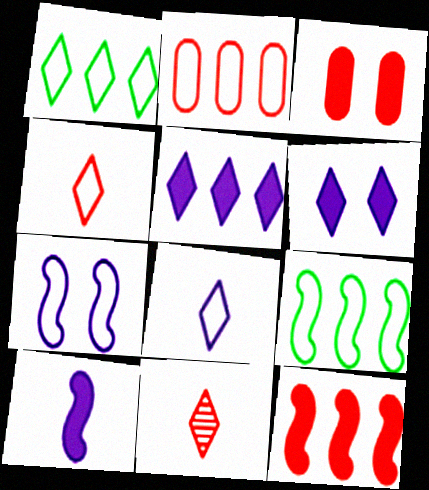[[1, 6, 11]]